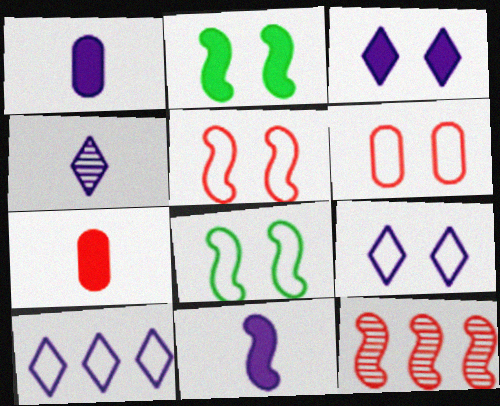[[3, 4, 10], 
[6, 8, 9], 
[8, 11, 12]]